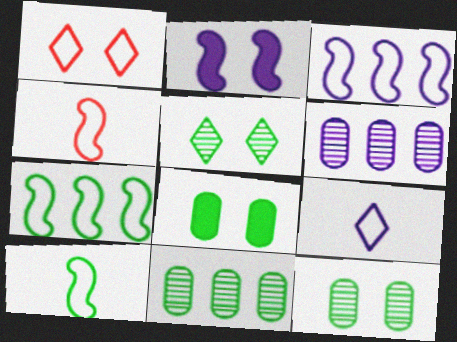[[1, 2, 12], 
[2, 6, 9]]